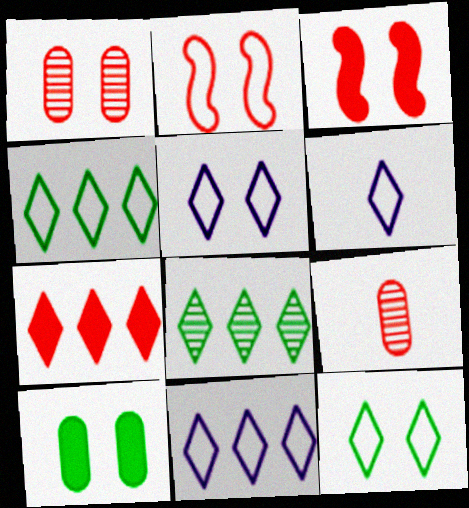[[2, 7, 9], 
[5, 6, 11], 
[7, 8, 11]]